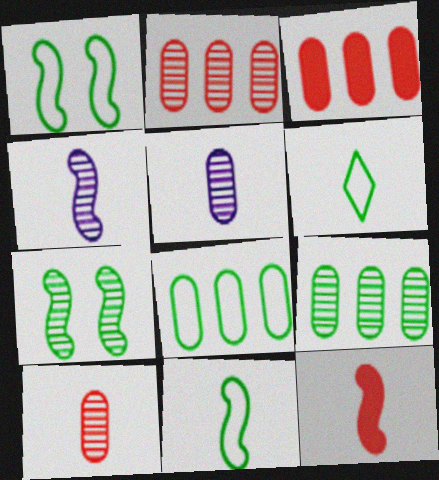[[1, 6, 8], 
[4, 11, 12], 
[5, 6, 12]]